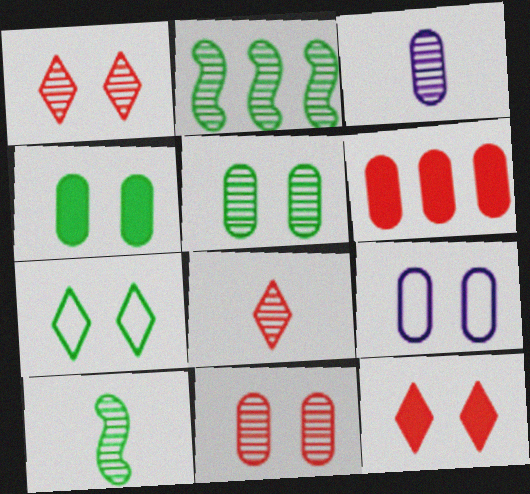[[1, 2, 3], 
[3, 8, 10], 
[4, 9, 11]]